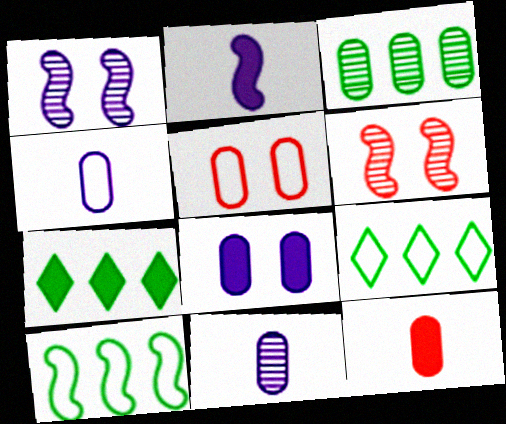[[1, 9, 12], 
[2, 6, 10], 
[3, 7, 10], 
[4, 6, 7]]